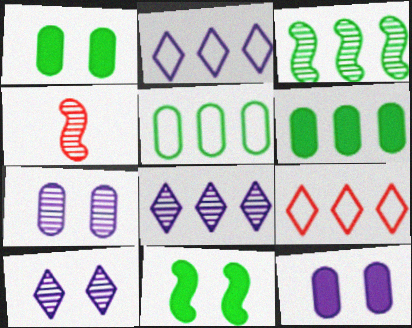[[1, 2, 4]]